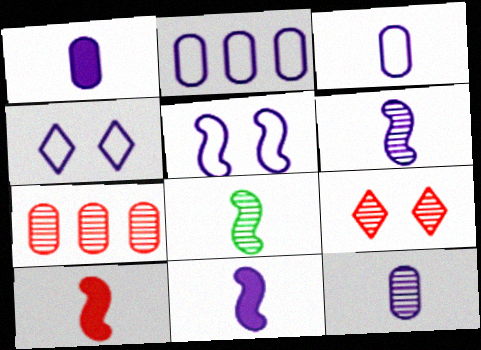[[1, 3, 12]]